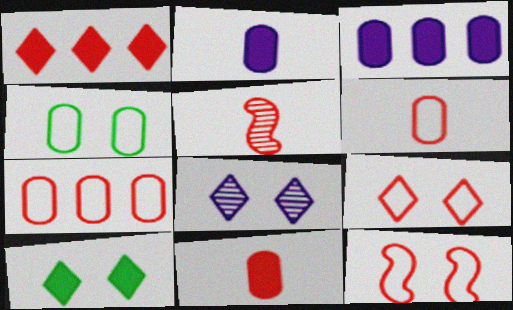[[8, 9, 10]]